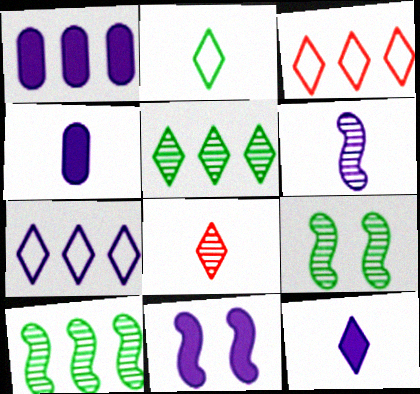[[1, 3, 10], 
[1, 11, 12], 
[2, 8, 12], 
[3, 4, 9]]